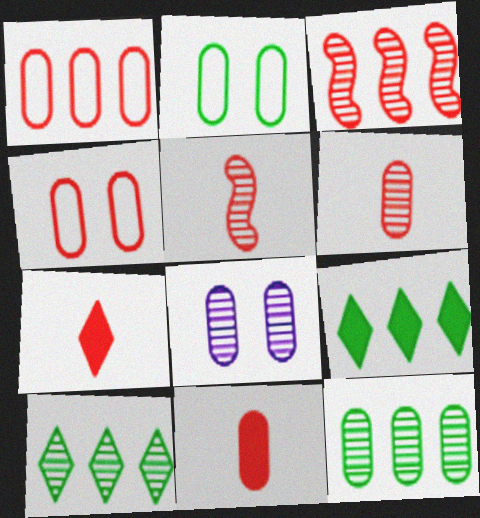[[3, 4, 7], 
[5, 8, 10], 
[6, 8, 12]]